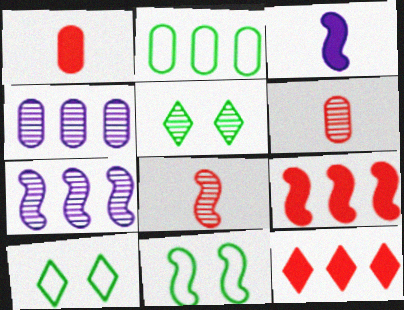[[1, 7, 10], 
[2, 7, 12], 
[4, 5, 8], 
[5, 6, 7]]